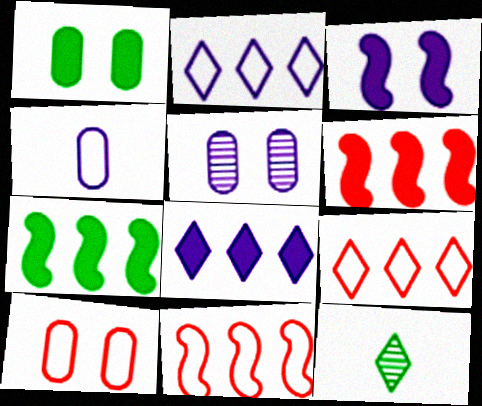[[1, 5, 10]]